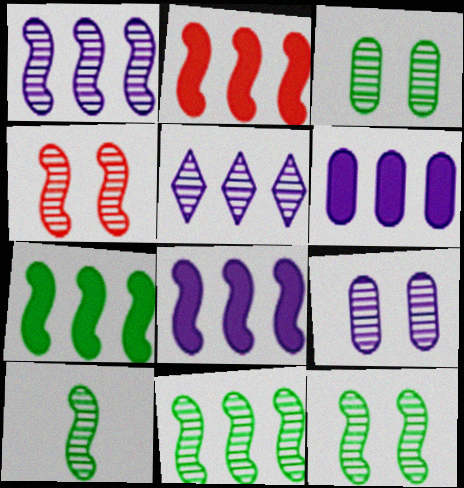[[1, 4, 10], 
[2, 7, 8], 
[10, 11, 12]]